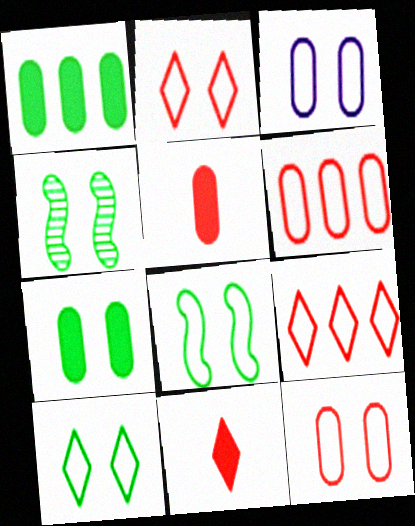[[2, 3, 8], 
[4, 7, 10]]